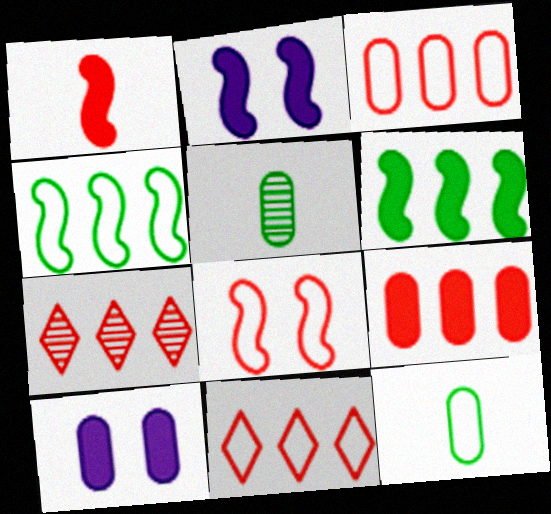[[1, 2, 6], 
[2, 5, 11], 
[2, 7, 12], 
[3, 5, 10]]